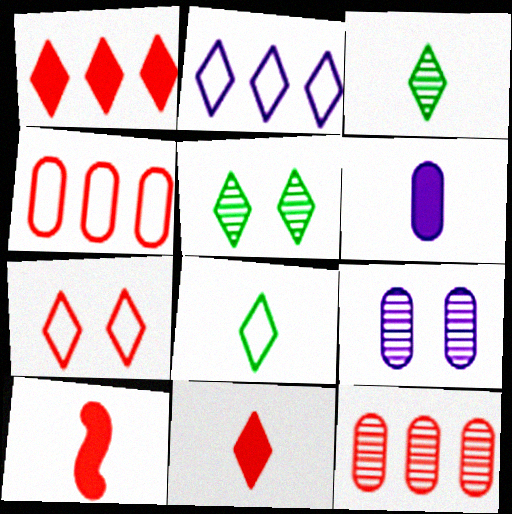[[2, 5, 11], 
[2, 7, 8], 
[7, 10, 12]]